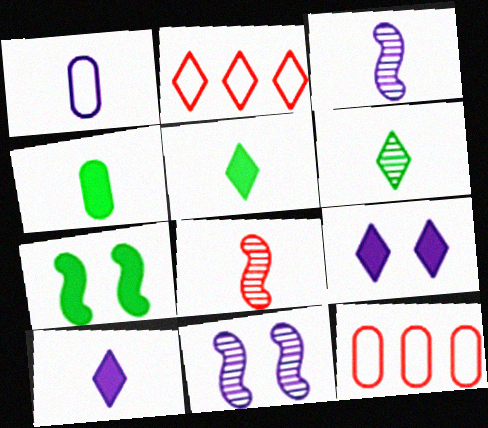[[1, 3, 10], 
[1, 5, 8], 
[2, 4, 11], 
[2, 6, 9], 
[5, 11, 12]]